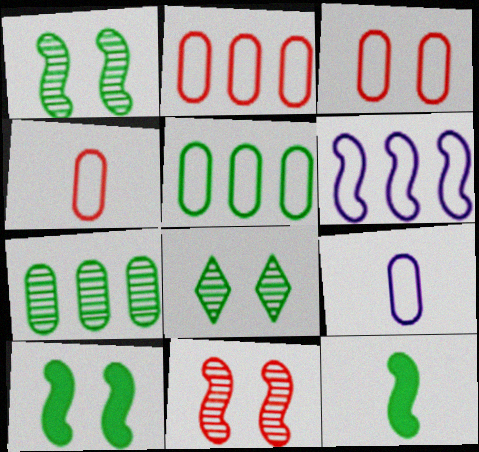[[2, 3, 4], 
[3, 5, 9], 
[5, 8, 12], 
[6, 11, 12]]